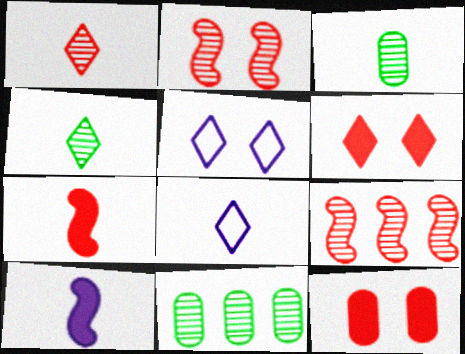[[3, 7, 8], 
[5, 7, 11]]